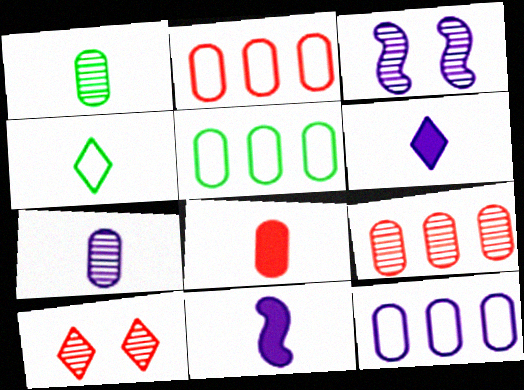[[2, 5, 12], 
[3, 6, 12], 
[5, 10, 11]]